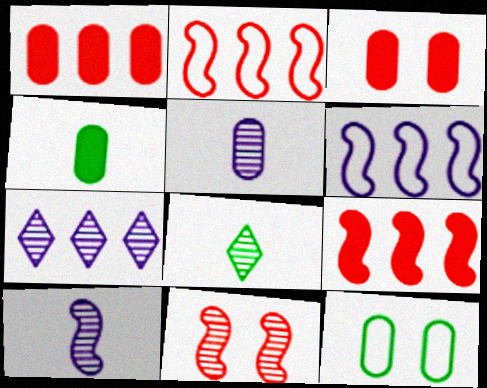[[1, 5, 12], 
[3, 6, 8]]